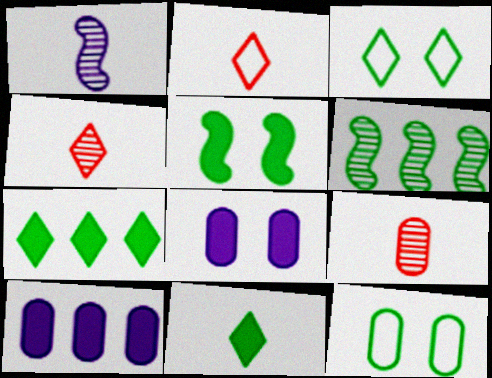[[2, 6, 8], 
[6, 11, 12], 
[9, 10, 12]]